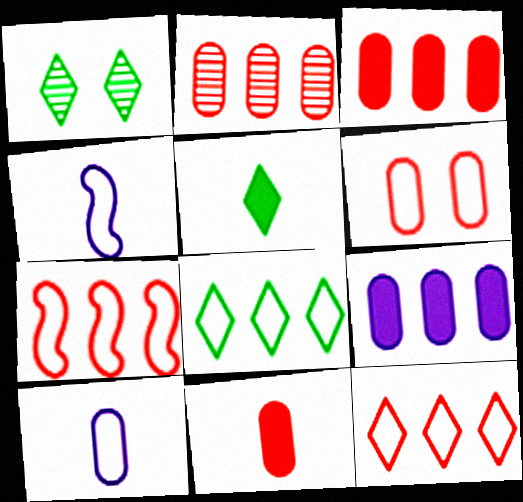[[1, 3, 4], 
[1, 5, 8], 
[2, 6, 11], 
[4, 6, 8]]